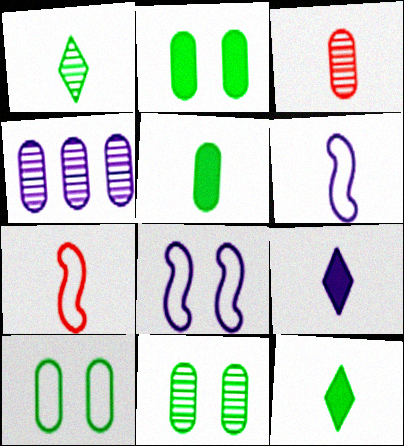[[2, 10, 11], 
[3, 4, 11], 
[3, 6, 12], 
[4, 8, 9]]